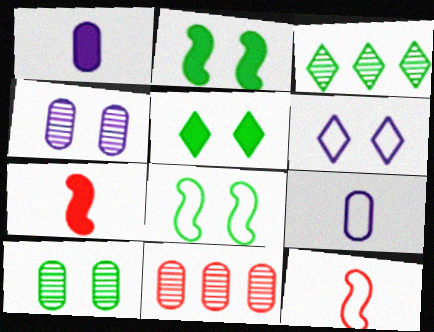[[5, 8, 10]]